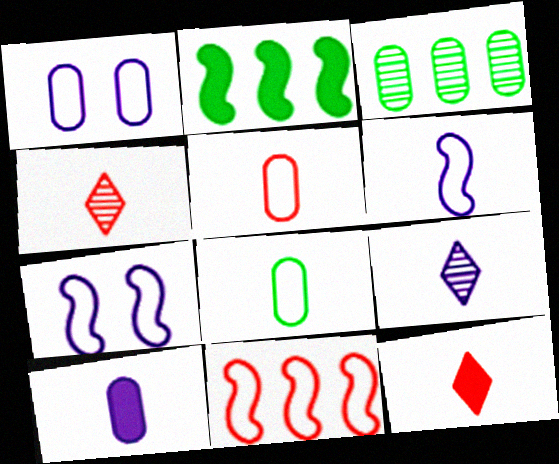[[1, 2, 4], 
[3, 7, 12], 
[6, 9, 10]]